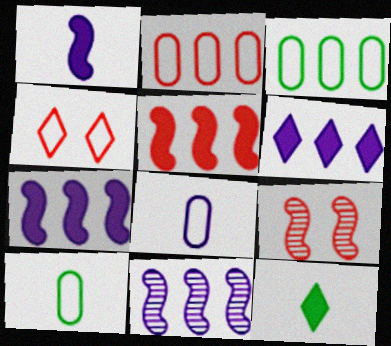[[6, 9, 10]]